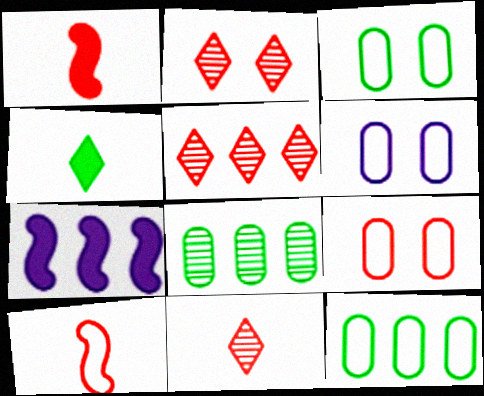[[1, 5, 9], 
[2, 5, 11], 
[3, 6, 9], 
[3, 7, 11], 
[5, 7, 12]]